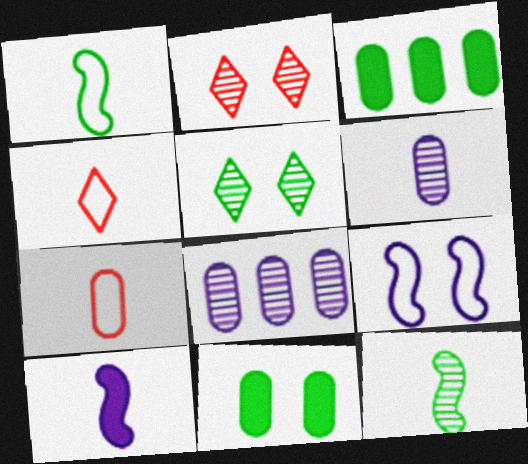[[1, 3, 5], 
[2, 8, 12], 
[2, 9, 11], 
[7, 8, 11]]